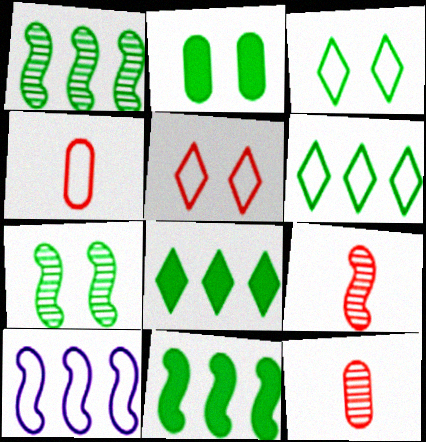[[2, 3, 7], 
[3, 4, 10]]